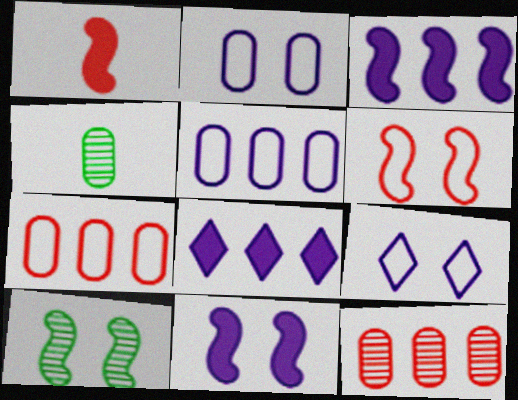[[4, 6, 8], 
[6, 10, 11]]